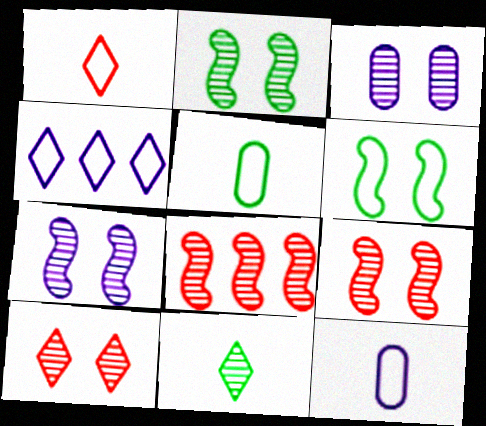[[2, 3, 10], 
[2, 7, 9], 
[3, 8, 11]]